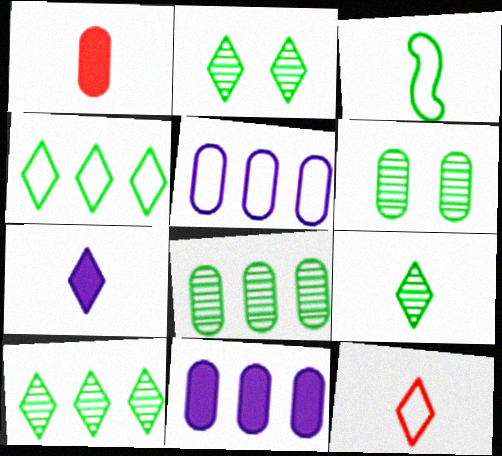[[1, 5, 6], 
[2, 9, 10], 
[7, 9, 12]]